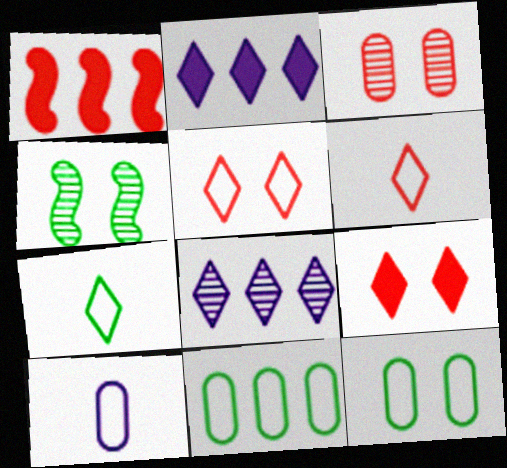[[1, 3, 6], 
[1, 8, 11], 
[7, 8, 9]]